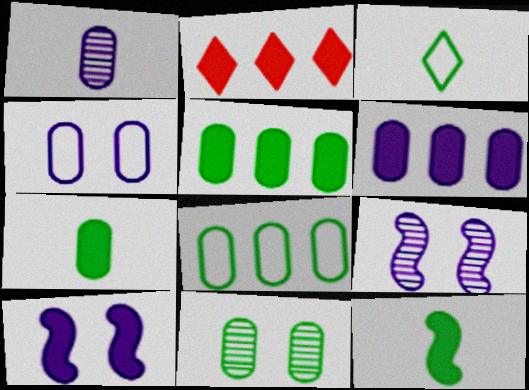[[1, 4, 6], 
[2, 7, 10], 
[7, 8, 11]]